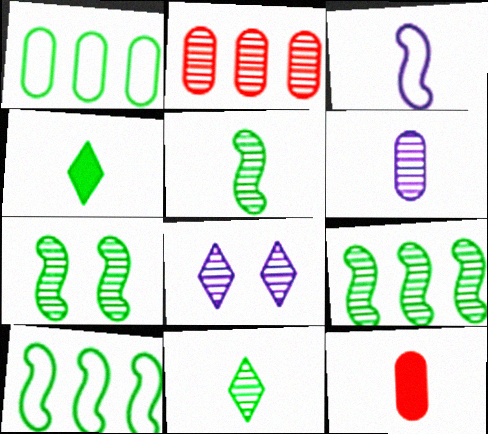[[1, 4, 7], 
[2, 5, 8], 
[3, 11, 12], 
[5, 7, 9], 
[8, 10, 12]]